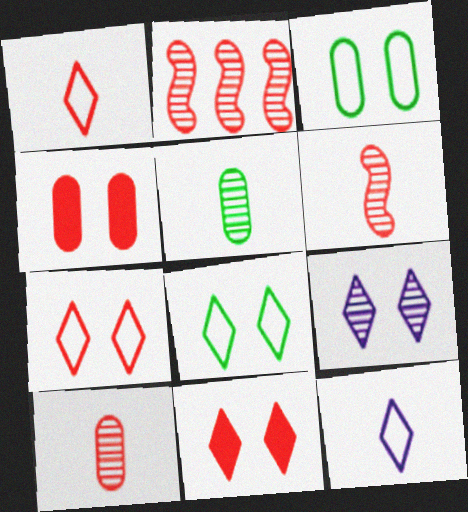[[1, 2, 4], 
[2, 5, 9], 
[8, 9, 11]]